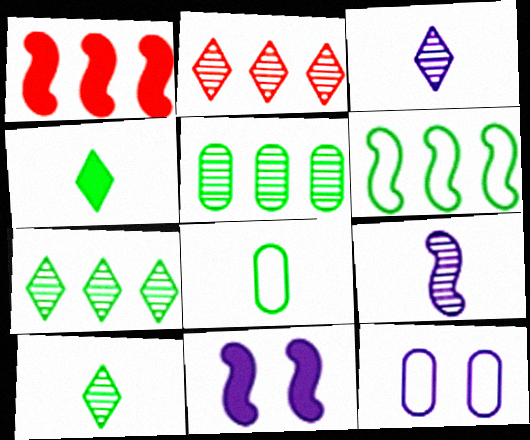[[1, 10, 12], 
[2, 8, 11]]